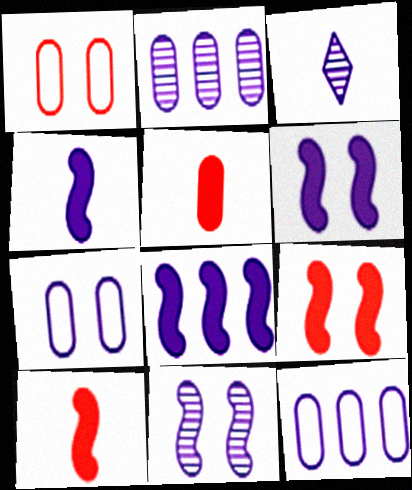[[2, 3, 11], 
[3, 6, 12], 
[3, 7, 8], 
[4, 6, 8]]